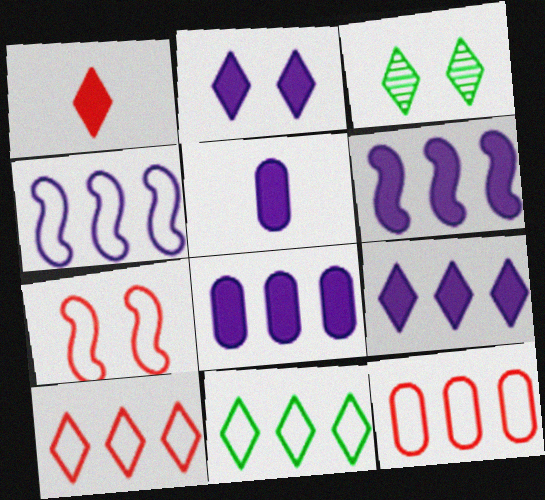[[2, 5, 6], 
[4, 11, 12], 
[6, 8, 9]]